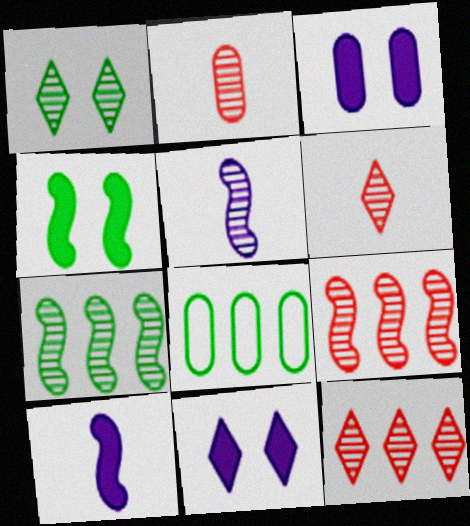[[2, 3, 8]]